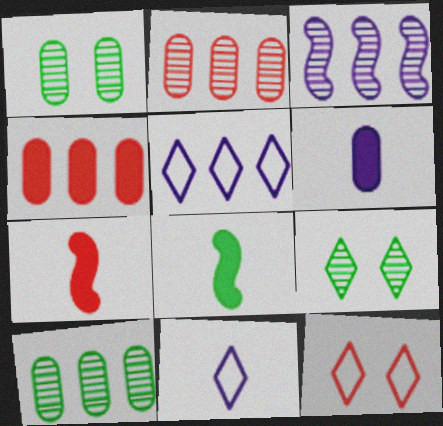[[1, 5, 7], 
[2, 7, 12]]